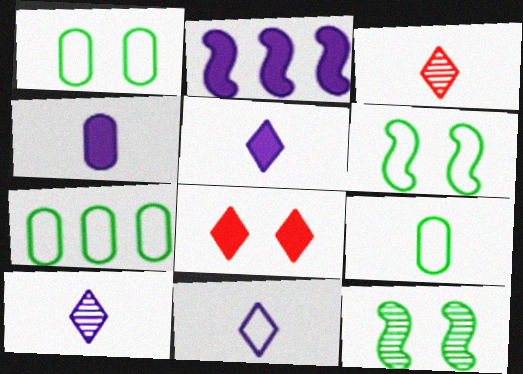[[1, 2, 3], 
[1, 7, 9], 
[5, 10, 11]]